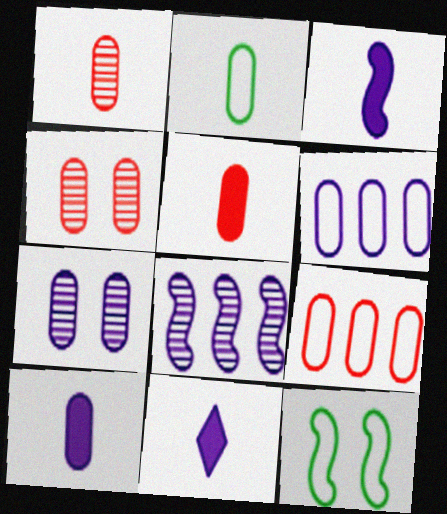[[1, 2, 10], 
[3, 10, 11], 
[4, 5, 9], 
[6, 7, 10]]